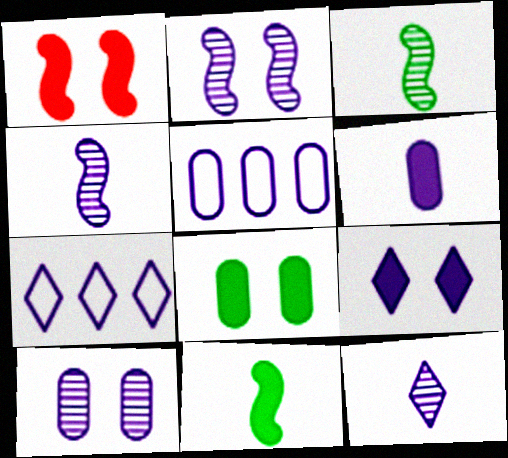[[1, 8, 9], 
[2, 6, 7], 
[4, 5, 9], 
[5, 6, 10], 
[7, 9, 12]]